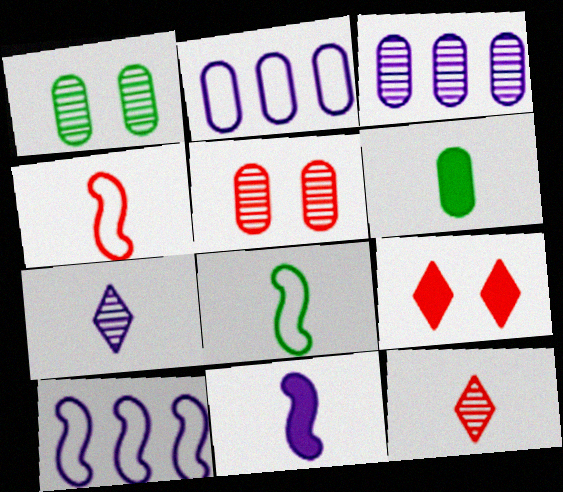[[2, 5, 6], 
[3, 8, 9], 
[4, 6, 7]]